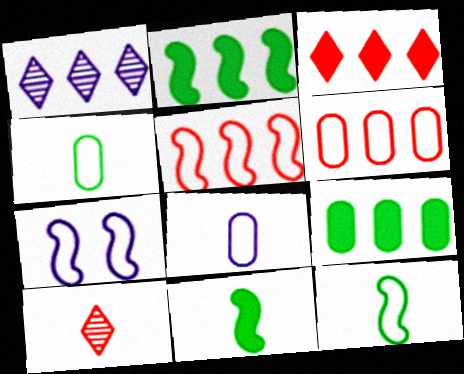[[1, 2, 6], 
[1, 5, 9], 
[5, 7, 12], 
[7, 9, 10], 
[8, 10, 11]]